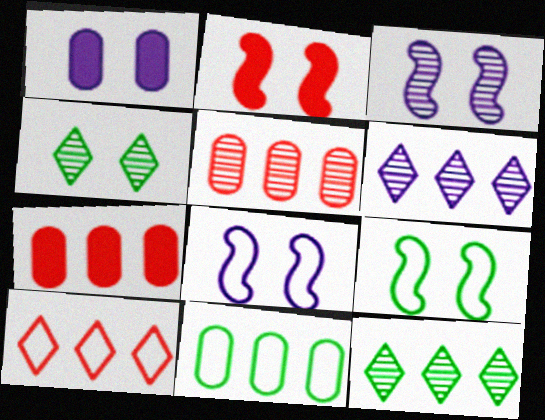[[2, 3, 9]]